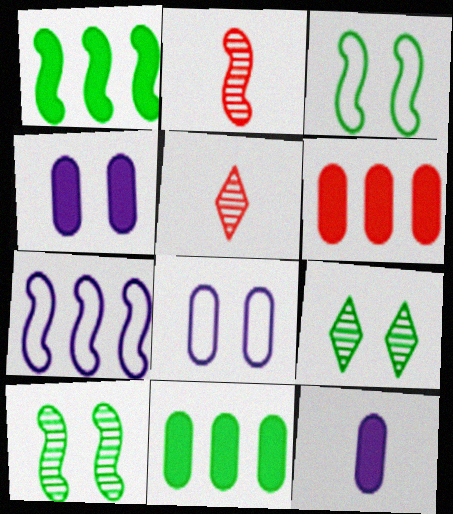[[1, 5, 8]]